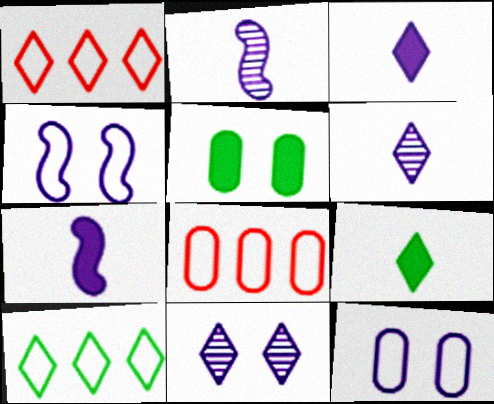[[1, 2, 5], 
[1, 9, 11]]